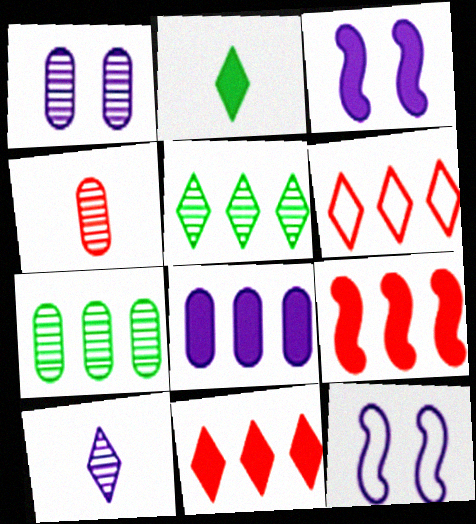[[1, 4, 7], 
[8, 10, 12]]